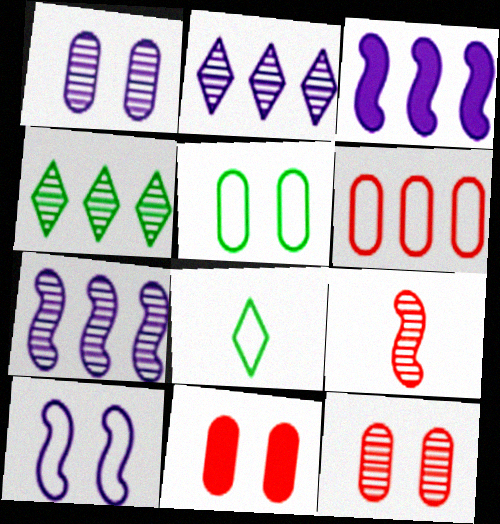[[1, 4, 9], 
[1, 5, 11], 
[3, 4, 6], 
[3, 8, 12], 
[6, 8, 10], 
[7, 8, 11]]